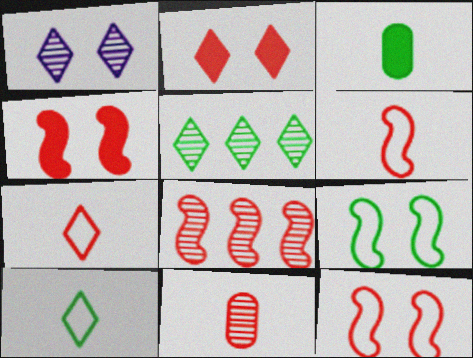[[3, 5, 9], 
[4, 6, 8]]